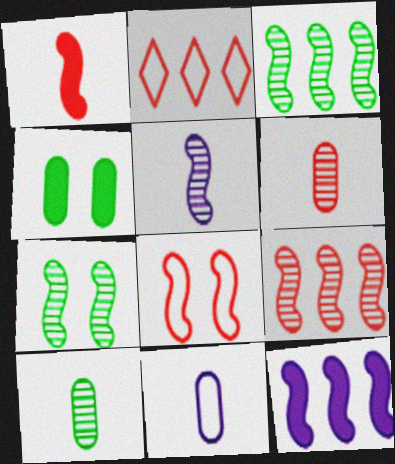[[1, 8, 9], 
[2, 4, 5], 
[5, 7, 9]]